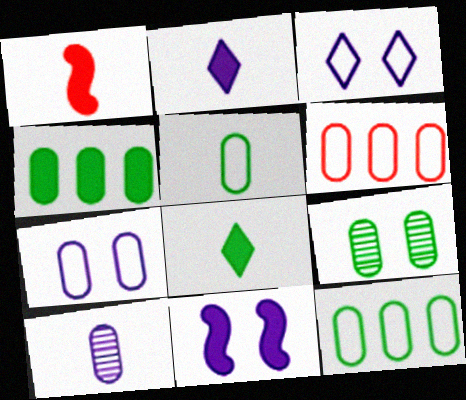[[4, 5, 9], 
[5, 6, 7]]